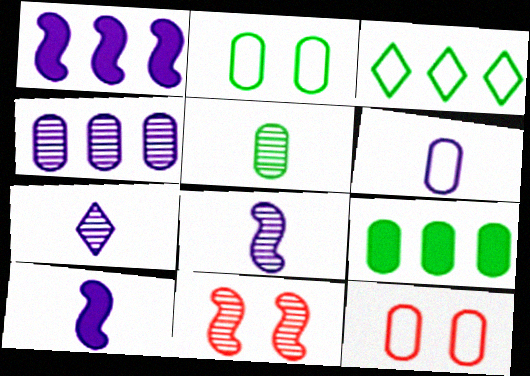[[2, 5, 9], 
[6, 7, 10]]